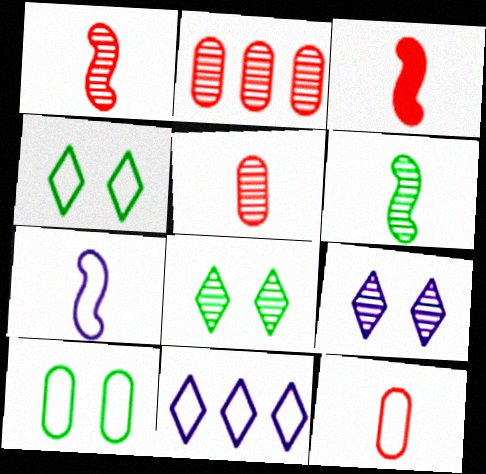[[2, 6, 9], 
[3, 6, 7]]